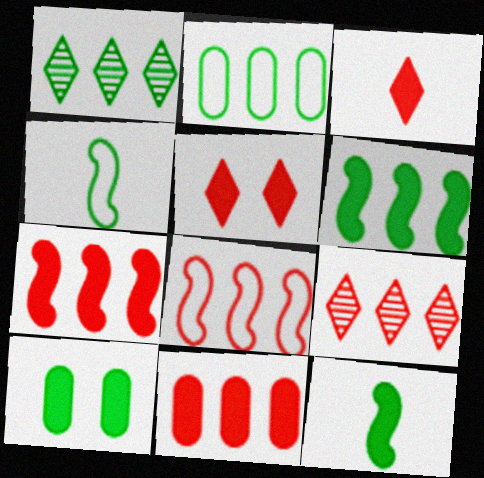[[1, 2, 6], 
[1, 4, 10], 
[8, 9, 11]]